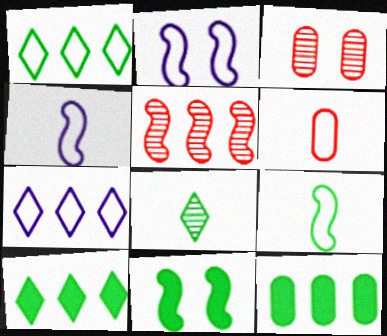[[1, 2, 6], 
[3, 4, 10], 
[4, 5, 11], 
[5, 7, 12]]